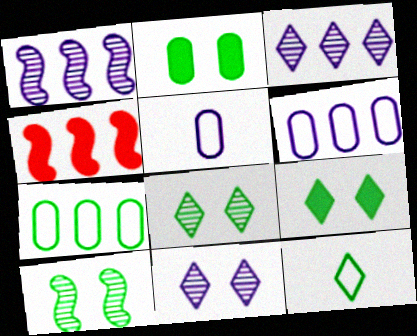[[3, 4, 7], 
[4, 5, 8]]